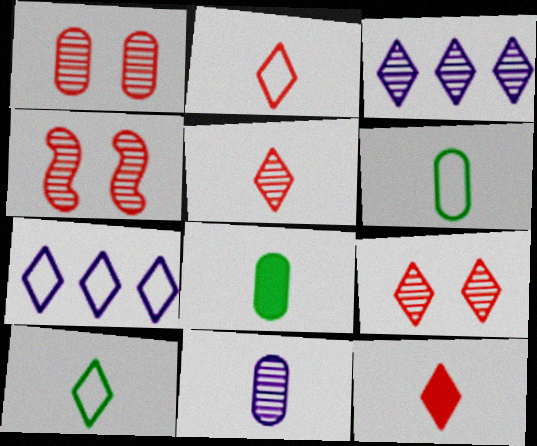[[1, 4, 9], 
[2, 5, 12], 
[4, 7, 8]]